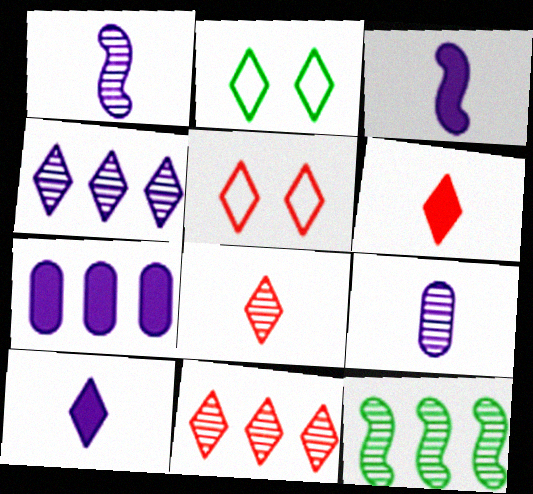[[2, 4, 6], 
[2, 10, 11], 
[5, 6, 11]]